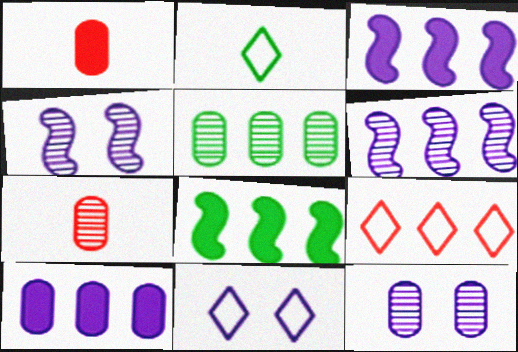[[2, 9, 11], 
[3, 5, 9], 
[5, 7, 12], 
[7, 8, 11]]